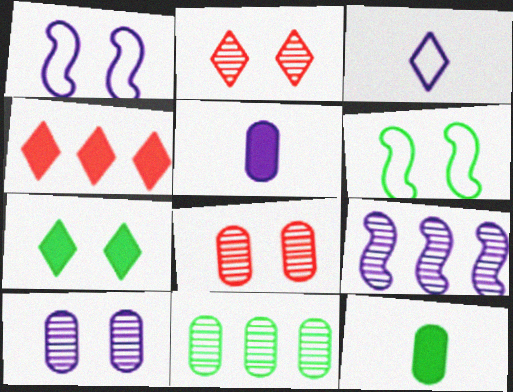[[1, 7, 8]]